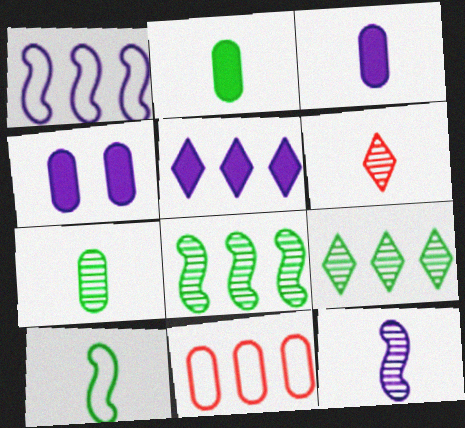[[3, 6, 10], 
[4, 7, 11], 
[5, 8, 11], 
[6, 7, 12]]